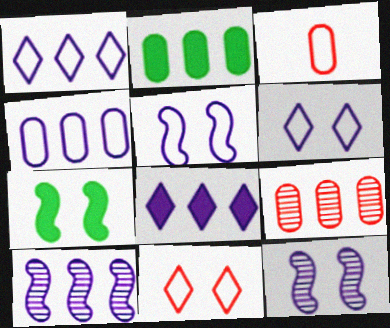[[2, 4, 9], 
[4, 8, 10]]